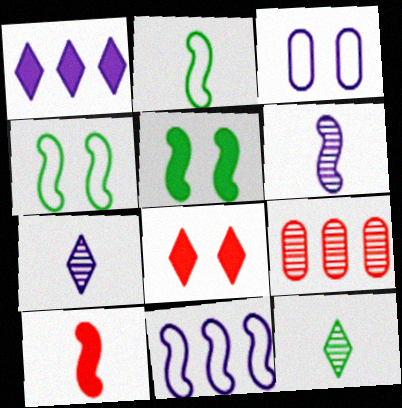[[1, 3, 6], 
[2, 6, 10]]